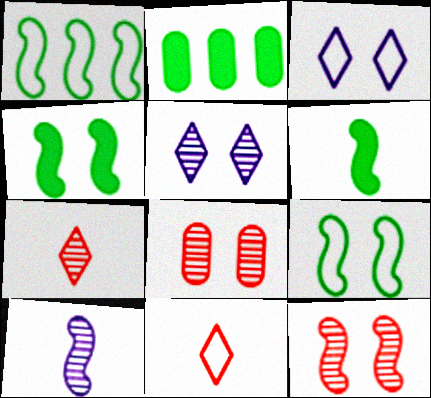[[3, 4, 8]]